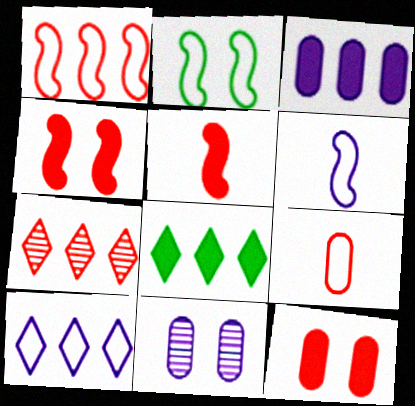[[1, 2, 6], 
[2, 9, 10], 
[4, 7, 9], 
[7, 8, 10]]